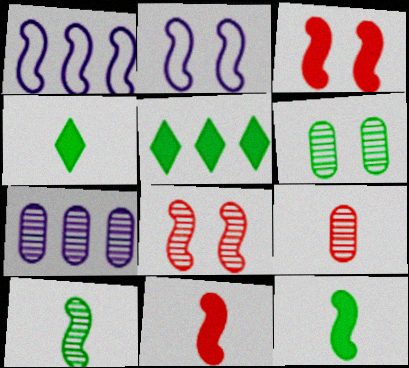[[1, 3, 10], 
[1, 8, 12], 
[2, 5, 9], 
[6, 7, 9]]